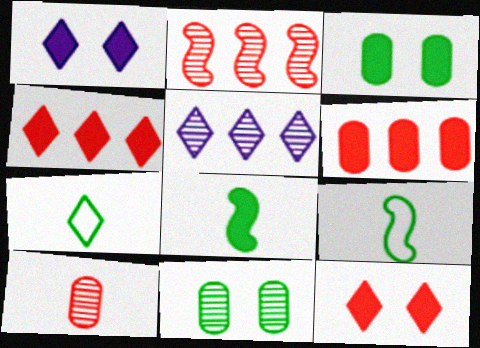[[1, 6, 8], 
[5, 7, 12]]